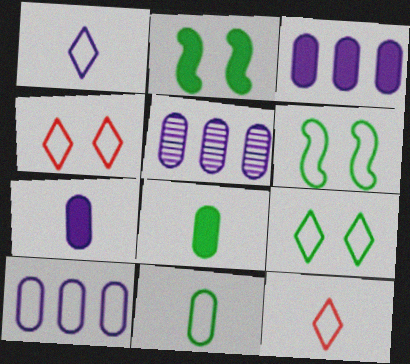[[2, 5, 12], 
[3, 5, 10], 
[6, 10, 12]]